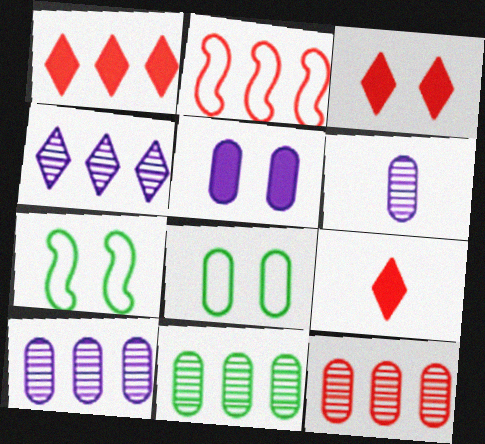[[1, 2, 12], 
[1, 3, 9], 
[1, 6, 7], 
[7, 9, 10], 
[10, 11, 12]]